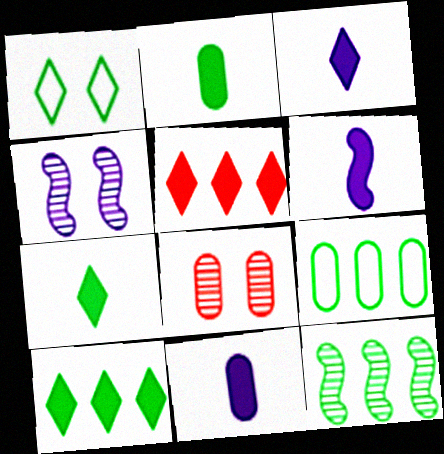[[1, 2, 12], 
[3, 6, 11], 
[8, 9, 11], 
[9, 10, 12]]